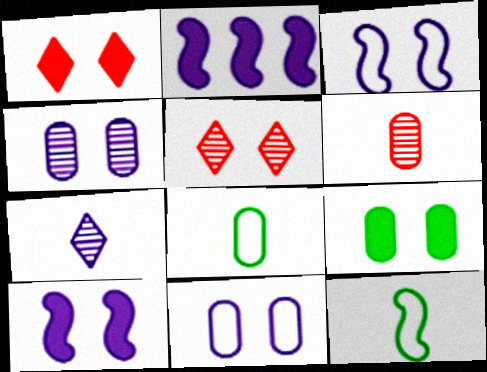[[1, 9, 10], 
[2, 5, 8], 
[2, 7, 11], 
[3, 5, 9]]